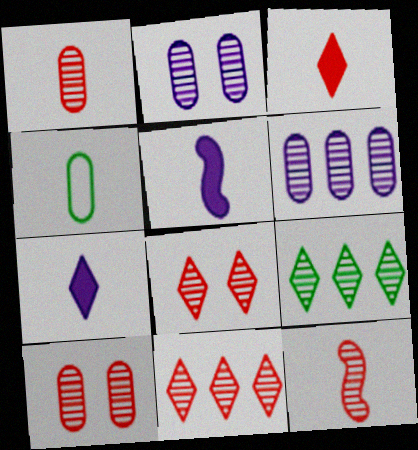[[2, 9, 12], 
[4, 7, 12], 
[10, 11, 12]]